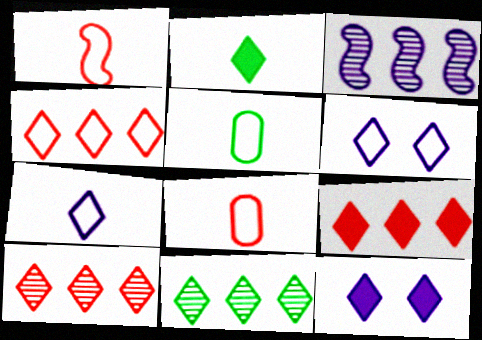[[1, 5, 7], 
[2, 6, 10], 
[2, 9, 12], 
[4, 9, 10]]